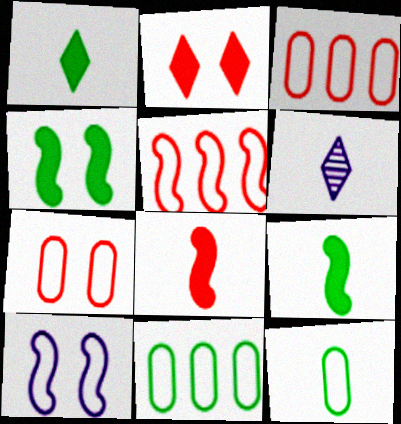[[3, 4, 6], 
[6, 8, 12]]